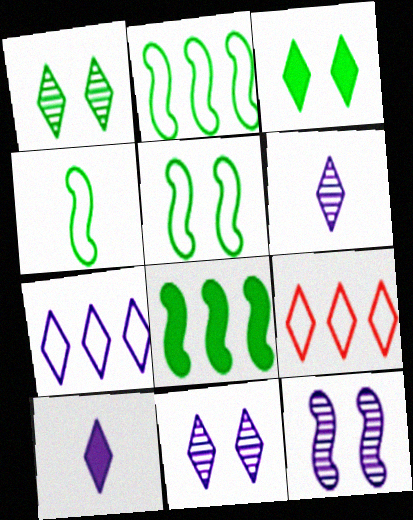[[1, 9, 10], 
[2, 4, 5], 
[3, 6, 9], 
[7, 10, 11]]